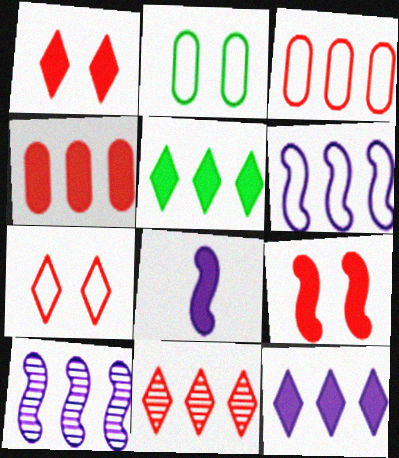[[2, 8, 11], 
[3, 5, 10]]